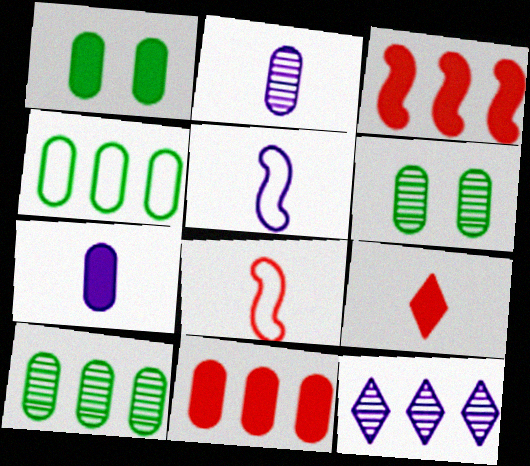[[1, 7, 11], 
[1, 8, 12], 
[3, 4, 12]]